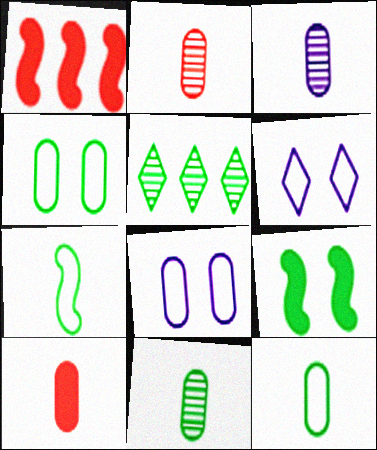[[1, 6, 11], 
[2, 3, 11], 
[3, 10, 12], 
[5, 9, 12]]